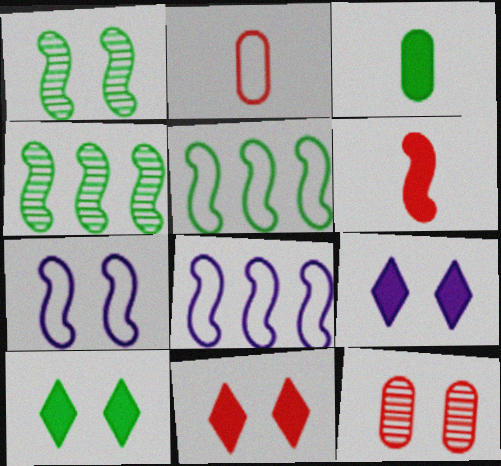[[1, 6, 8], 
[2, 4, 9], 
[4, 6, 7], 
[7, 10, 12], 
[9, 10, 11]]